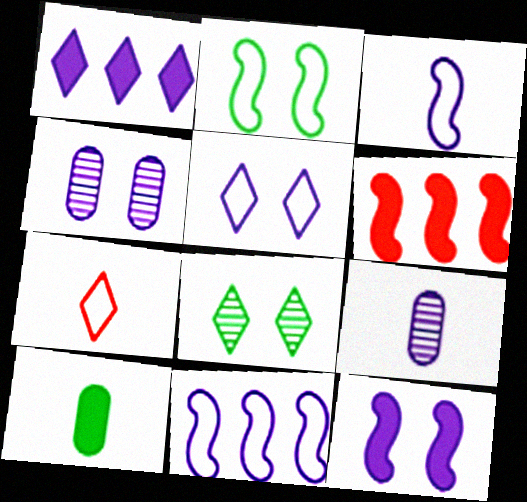[[1, 3, 4], 
[1, 7, 8], 
[4, 5, 12]]